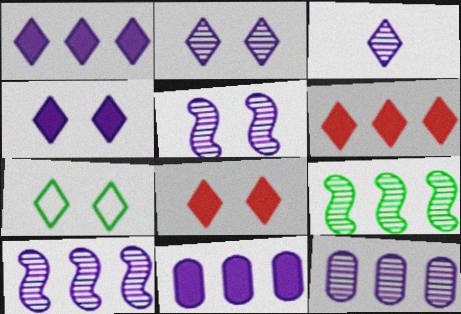[[2, 7, 8], 
[3, 5, 12], 
[3, 6, 7]]